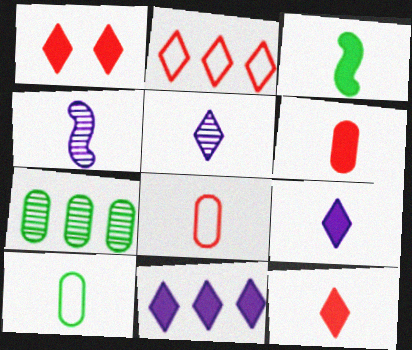[[3, 5, 8], 
[3, 6, 9], 
[4, 10, 12]]